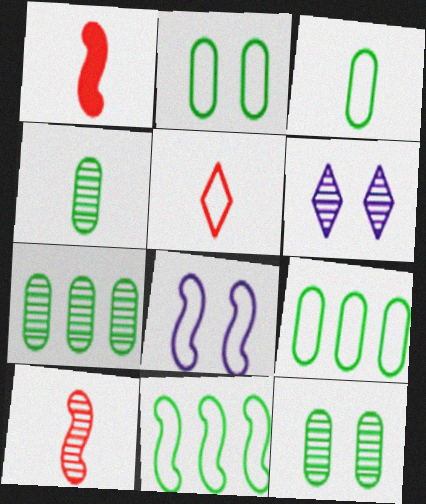[[1, 6, 9], 
[2, 3, 9], 
[4, 7, 12], 
[5, 8, 9], 
[6, 7, 10]]